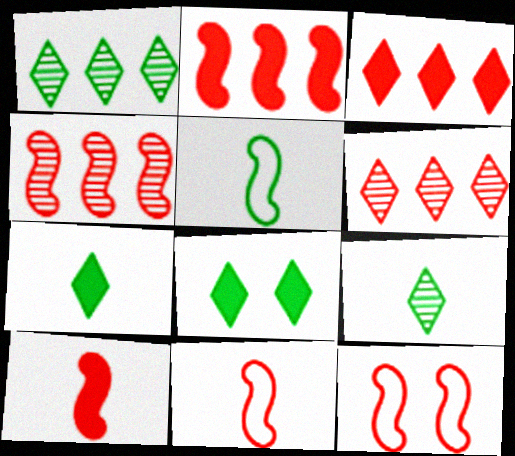[[4, 10, 12]]